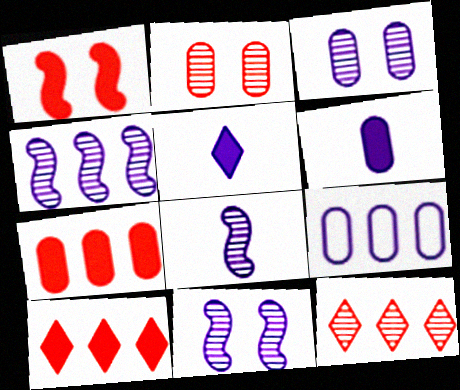[[3, 6, 9], 
[4, 8, 11], 
[5, 9, 11]]